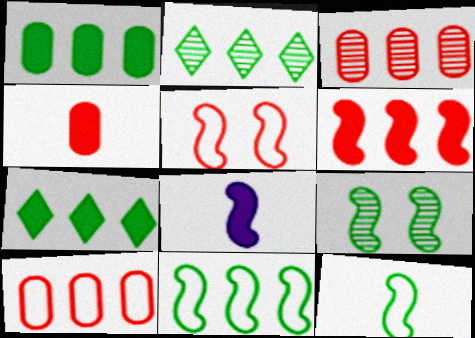[[1, 2, 11]]